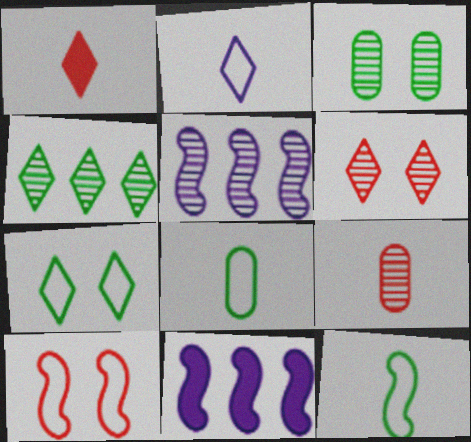[[6, 8, 11], 
[7, 9, 11]]